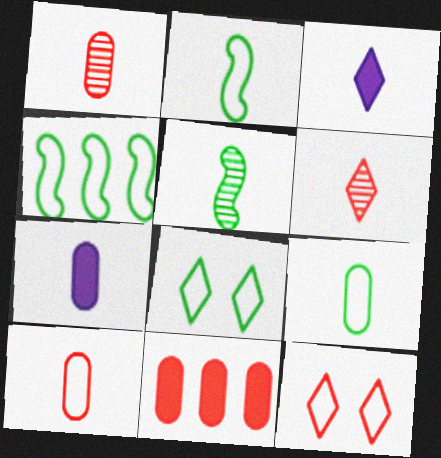[[1, 2, 3], 
[1, 7, 9], 
[2, 6, 7], 
[3, 5, 10], 
[4, 8, 9]]